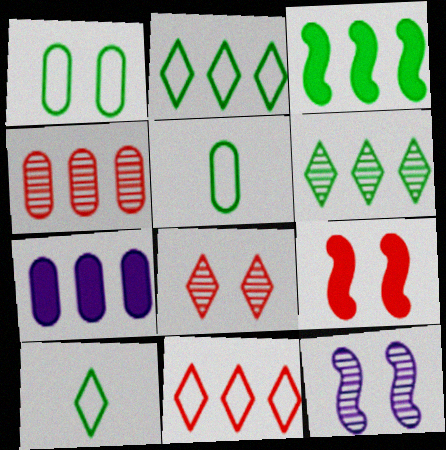[]